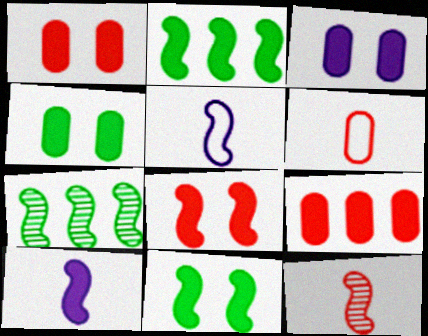[[1, 3, 4], 
[2, 8, 10], 
[5, 7, 8]]